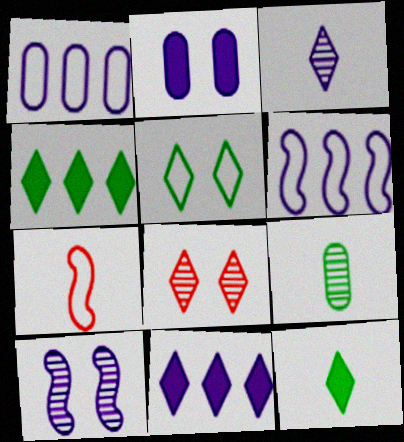[[1, 5, 7], 
[2, 3, 6]]